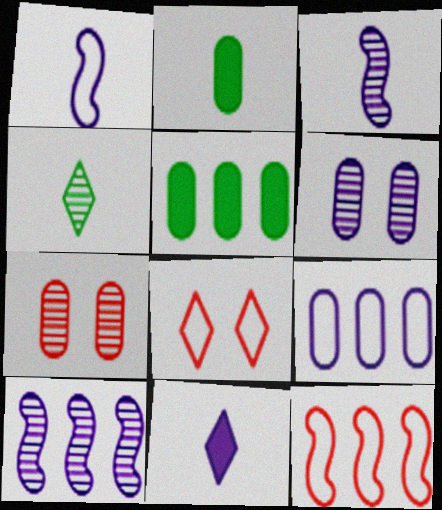[[2, 7, 9], 
[2, 8, 10], 
[3, 5, 8], 
[4, 7, 10]]